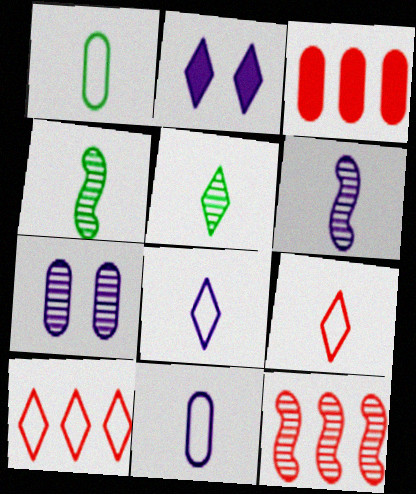[[1, 2, 12], 
[1, 3, 7], 
[2, 5, 10], 
[3, 10, 12], 
[5, 7, 12]]